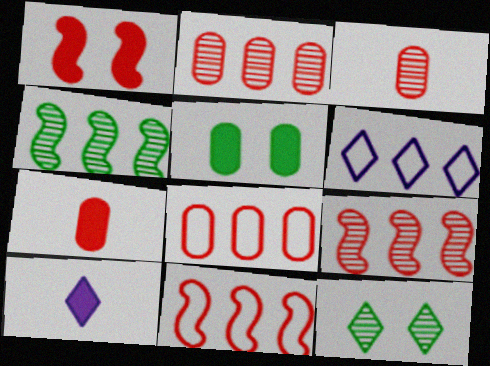[]